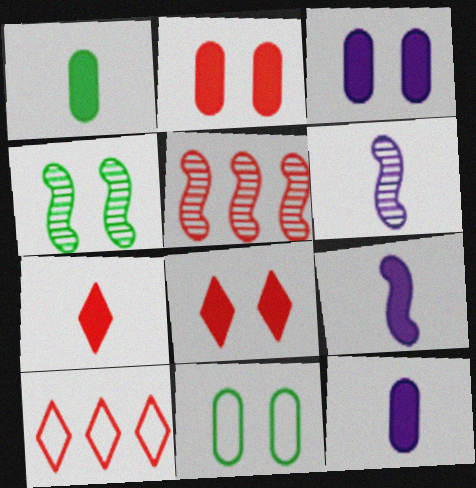[[1, 7, 9], 
[4, 5, 6], 
[4, 10, 12]]